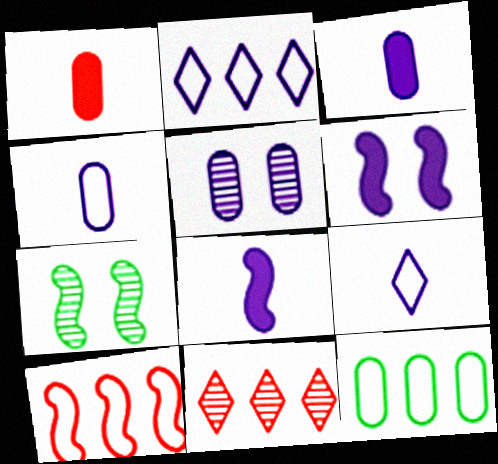[[1, 2, 7], 
[1, 5, 12], 
[2, 5, 8], 
[2, 10, 12], 
[7, 8, 10]]